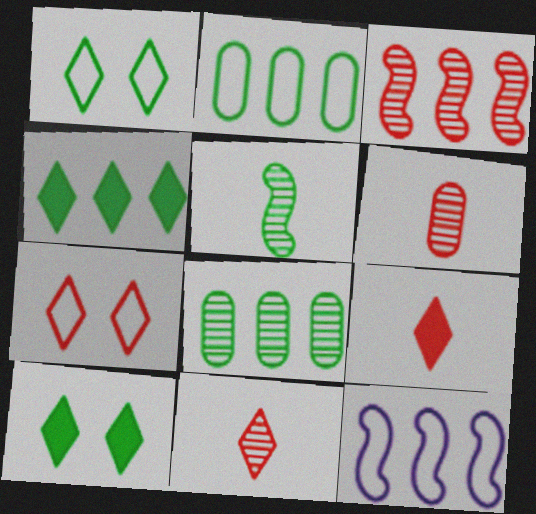[[2, 5, 10], 
[6, 10, 12]]